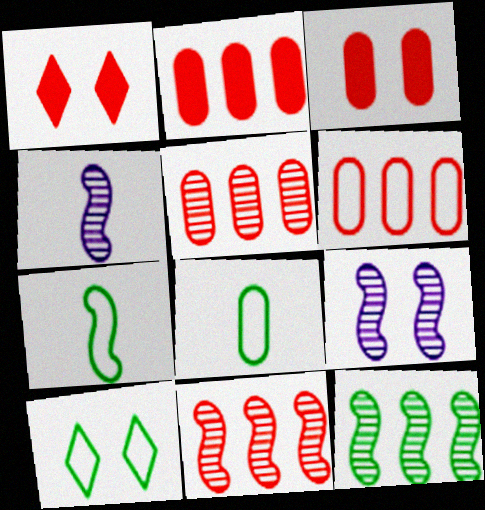[[2, 4, 10], 
[2, 5, 6], 
[3, 9, 10]]